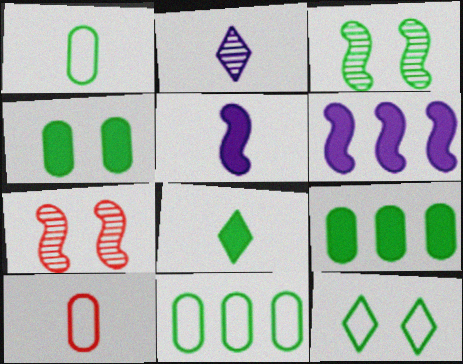[[3, 4, 12], 
[3, 8, 11]]